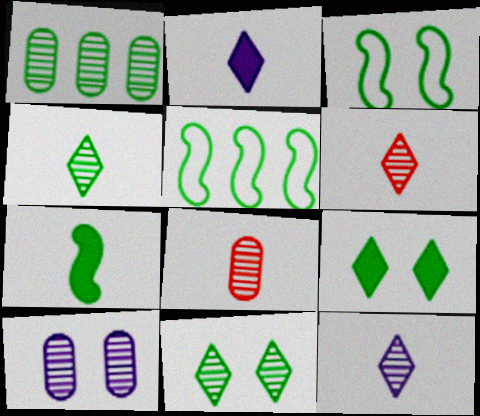[[1, 8, 10], 
[4, 6, 12]]